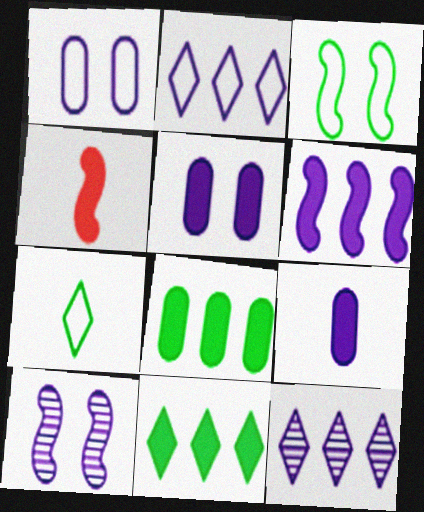[[2, 9, 10], 
[4, 5, 11]]